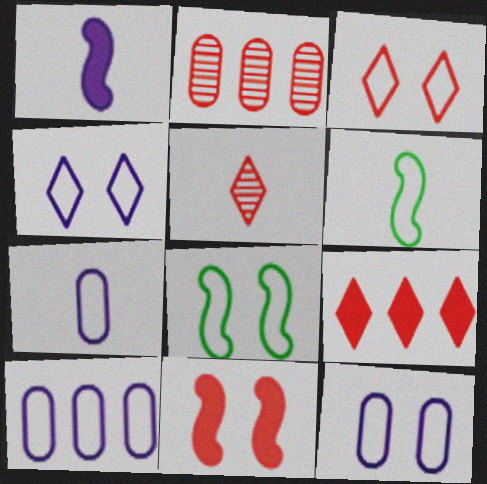[[3, 5, 9], 
[3, 6, 10], 
[3, 8, 12], 
[7, 10, 12]]